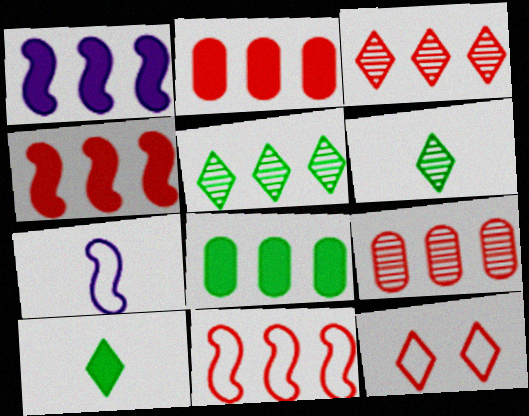[[2, 3, 11]]